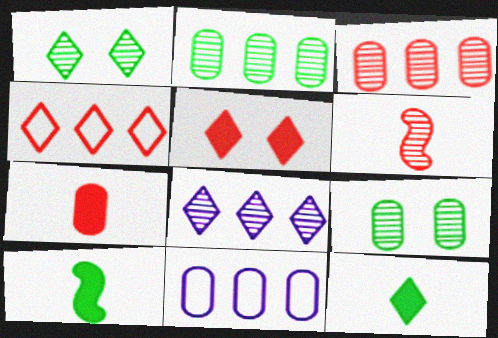[[6, 8, 9], 
[7, 9, 11]]